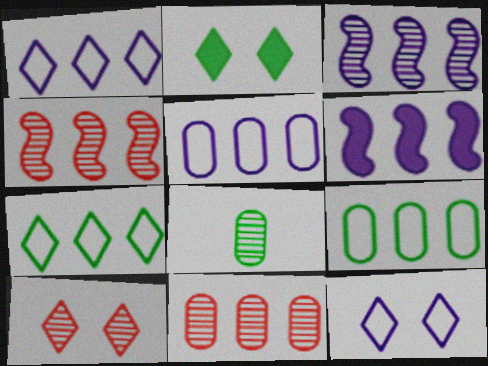[[2, 10, 12], 
[3, 8, 10], 
[6, 7, 11]]